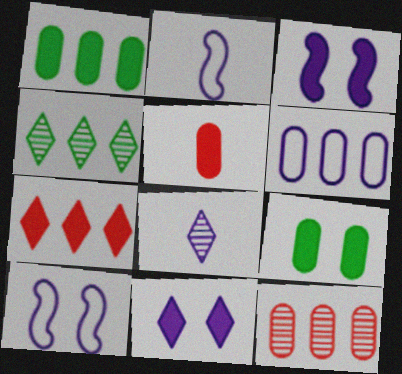[[1, 6, 12], 
[3, 6, 8], 
[4, 5, 10]]